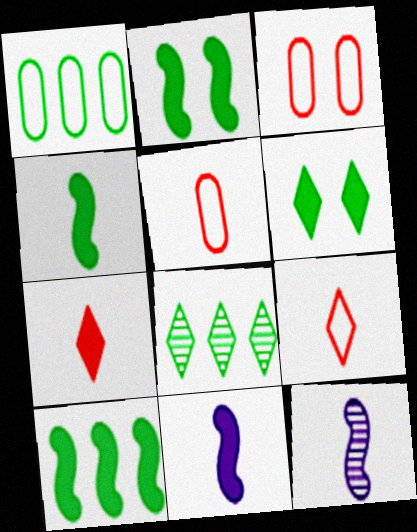[[1, 8, 10], 
[2, 4, 10], 
[3, 8, 11]]